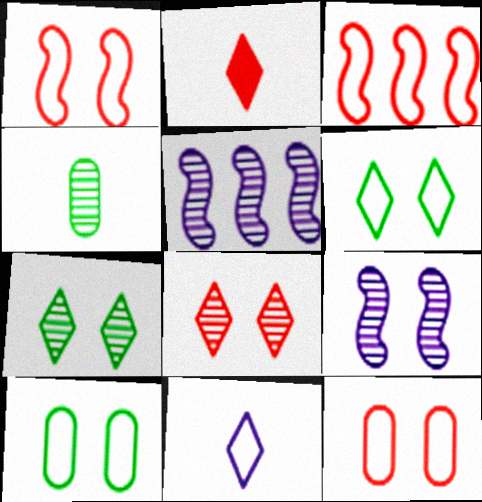[[2, 5, 10], 
[3, 10, 11], 
[4, 5, 8]]